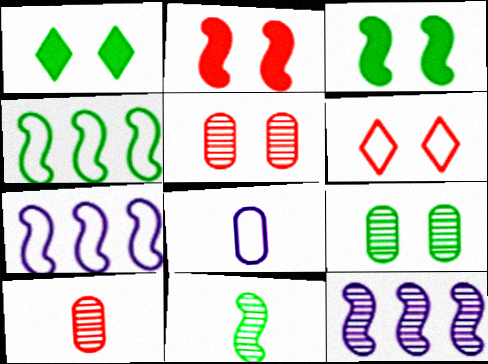[[1, 7, 10], 
[2, 5, 6], 
[2, 7, 11], 
[3, 4, 11], 
[4, 6, 8]]